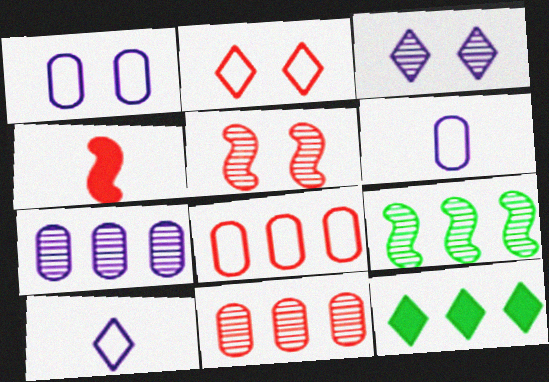[[2, 4, 11], 
[5, 6, 12]]